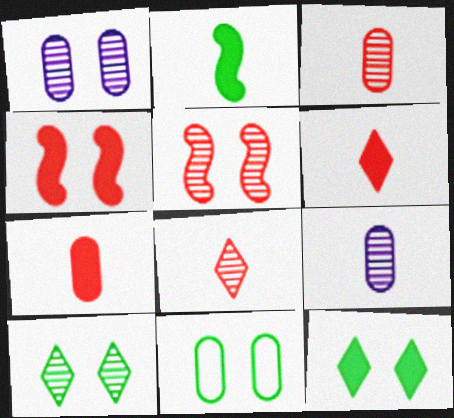[[1, 5, 10]]